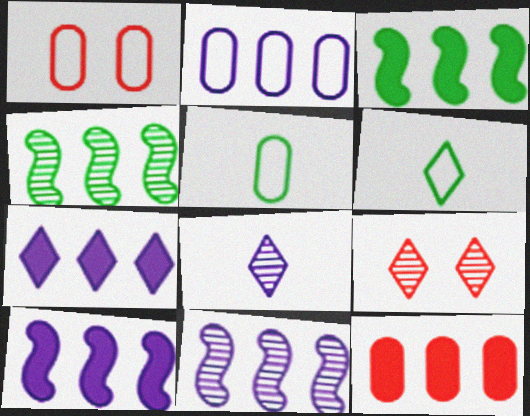[[1, 2, 5], 
[1, 3, 8], 
[2, 7, 11], 
[3, 7, 12], 
[5, 9, 10], 
[6, 7, 9]]